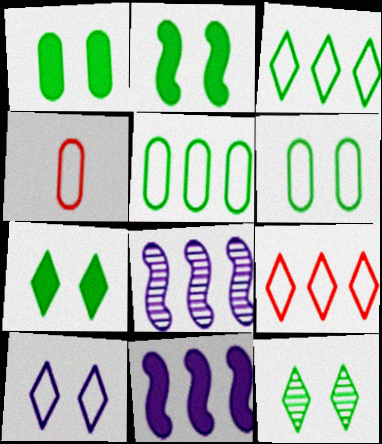[[1, 2, 7], 
[2, 6, 12], 
[4, 7, 8], 
[4, 11, 12]]